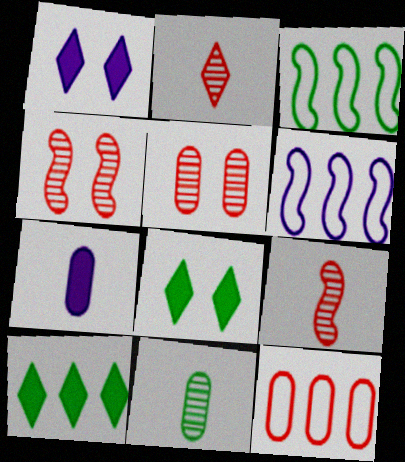[[3, 8, 11]]